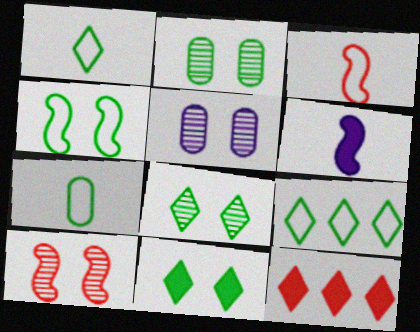[[2, 4, 11], 
[4, 7, 9], 
[5, 8, 10]]